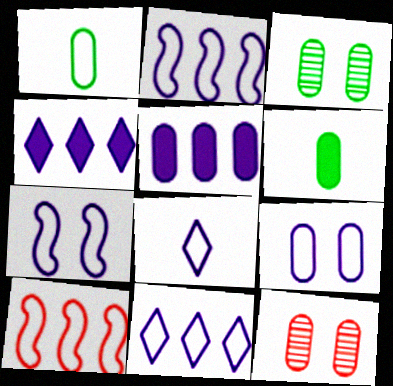[[1, 5, 12], 
[2, 8, 9]]